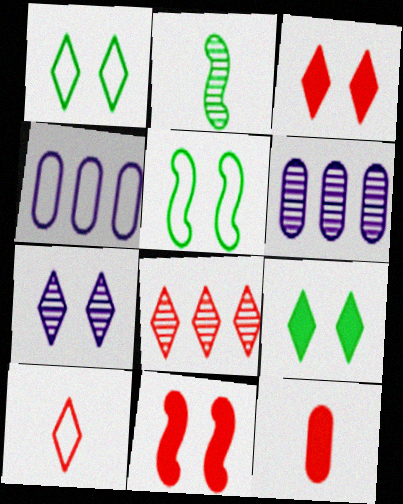[[1, 3, 7], 
[2, 3, 4], 
[3, 8, 10], 
[4, 5, 10]]